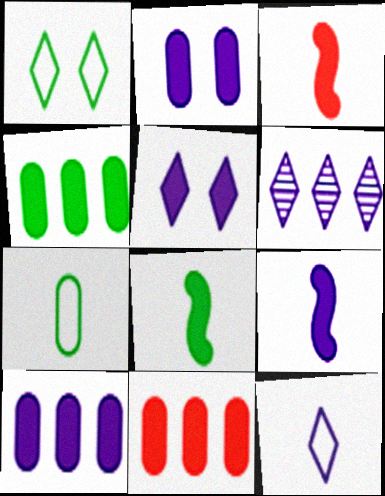[[3, 4, 5], 
[3, 8, 9], 
[4, 10, 11], 
[5, 6, 12], 
[5, 8, 11], 
[5, 9, 10]]